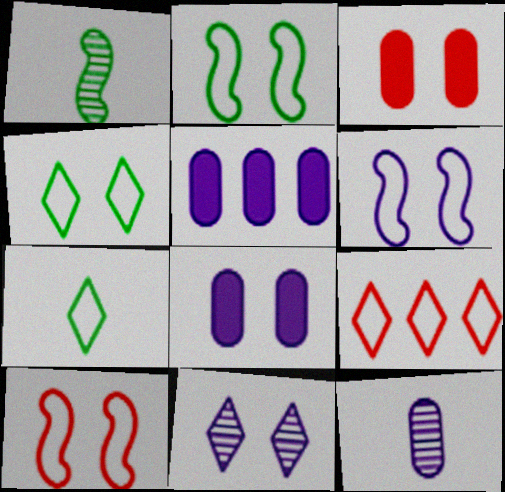[[1, 8, 9], 
[2, 3, 11], 
[2, 6, 10], 
[6, 8, 11]]